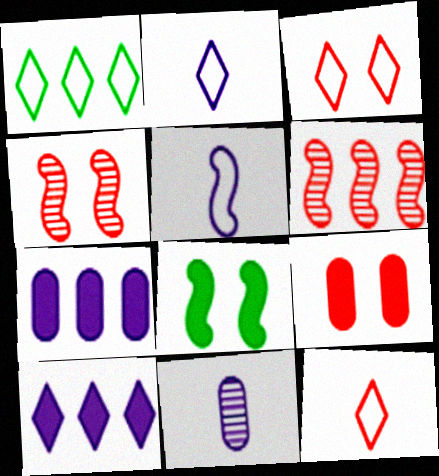[[1, 2, 3], 
[1, 6, 7], 
[3, 4, 9], 
[5, 6, 8], 
[6, 9, 12]]